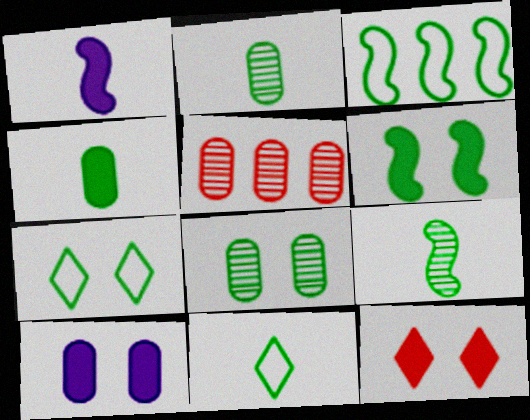[[1, 5, 7], 
[3, 6, 9], 
[4, 9, 11], 
[6, 7, 8], 
[6, 10, 12]]